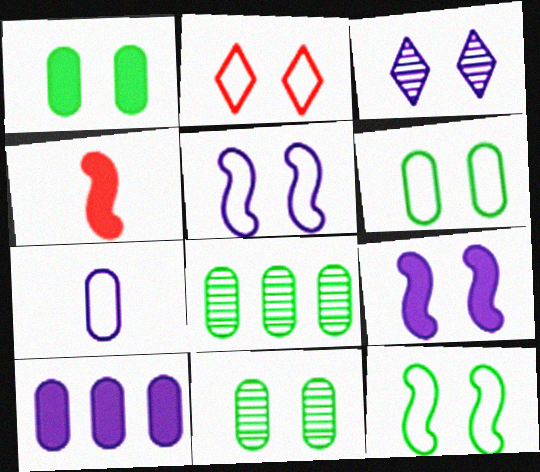[[1, 6, 11], 
[2, 5, 6], 
[2, 9, 11]]